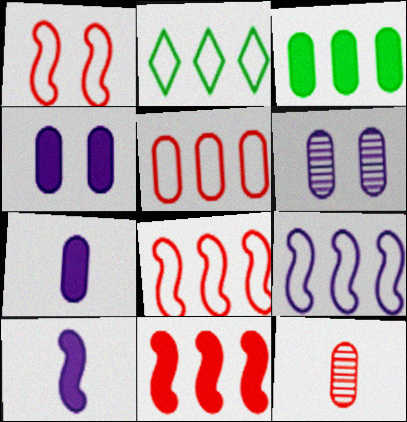[[2, 5, 9]]